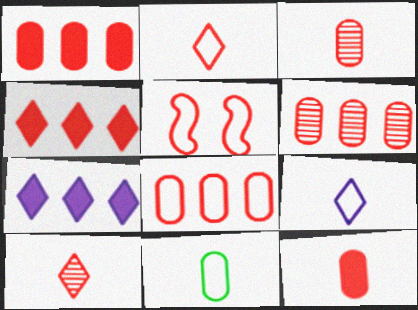[[1, 5, 10], 
[1, 6, 8], 
[2, 5, 8], 
[3, 4, 5]]